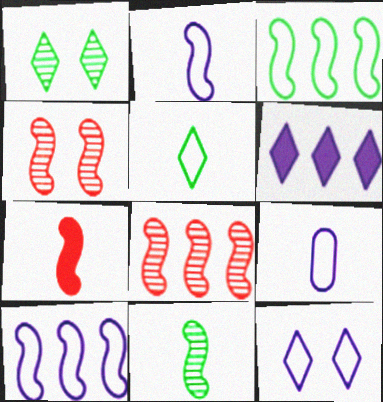[[2, 7, 11], 
[9, 10, 12]]